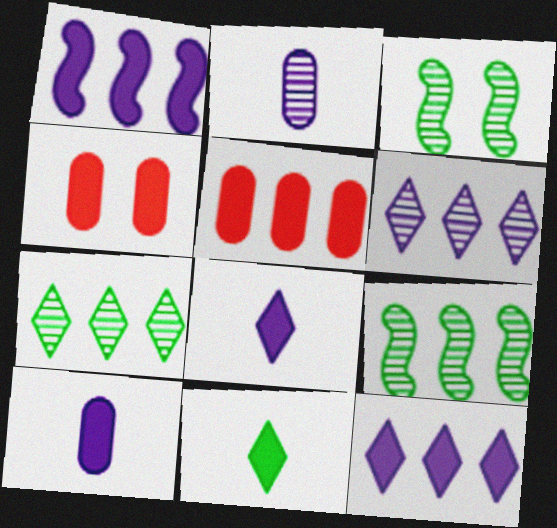[[1, 4, 11]]